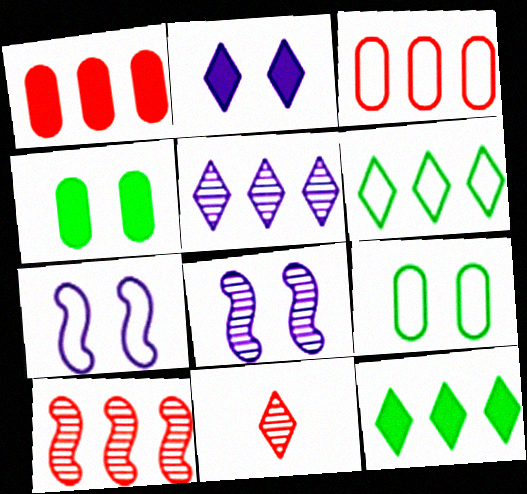[[2, 6, 11]]